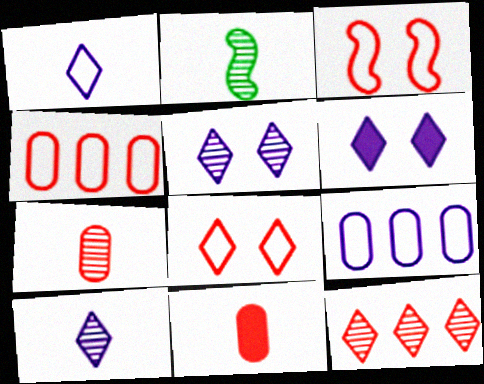[[1, 2, 11], 
[2, 4, 6], 
[2, 7, 10], 
[3, 11, 12]]